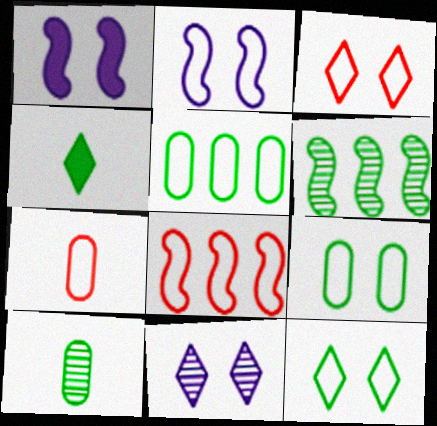[[2, 3, 9], 
[3, 7, 8], 
[4, 6, 9]]